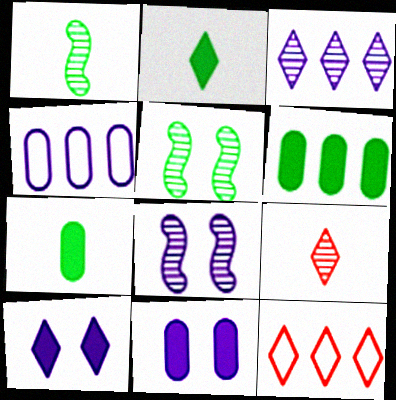[[1, 11, 12], 
[7, 8, 12]]